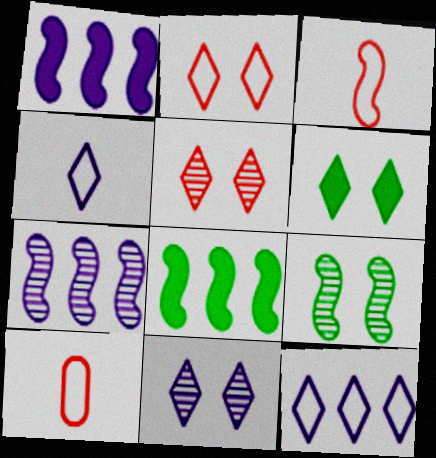[[1, 3, 9], 
[2, 6, 11], 
[6, 7, 10], 
[8, 10, 11]]